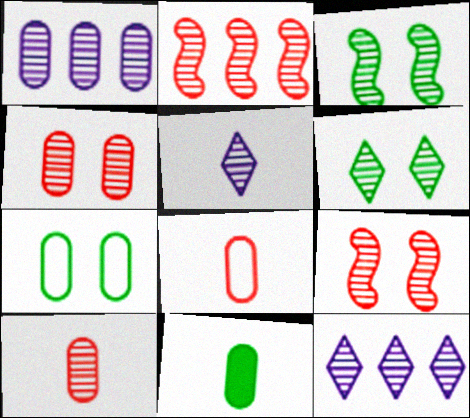[[3, 10, 12]]